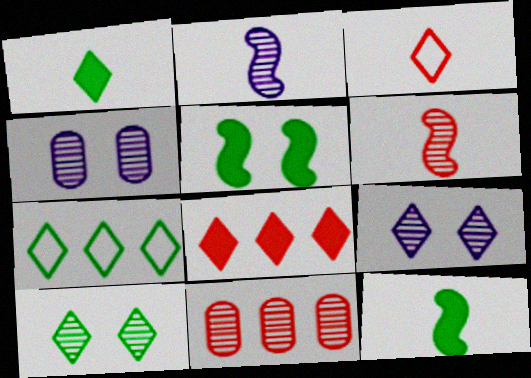[[1, 7, 10], 
[2, 10, 11]]